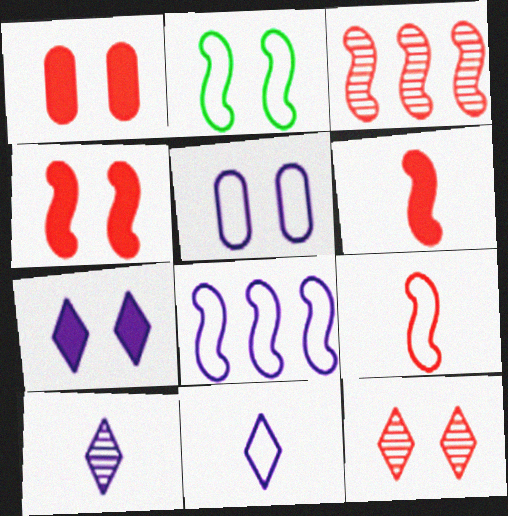[[2, 8, 9], 
[3, 4, 9], 
[5, 8, 11]]